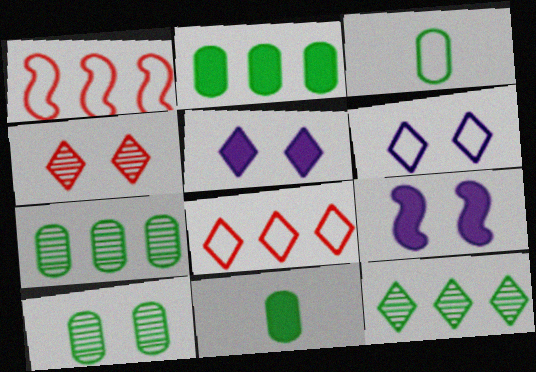[[1, 3, 6], 
[2, 3, 10]]